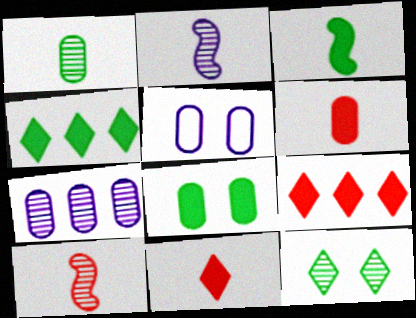[[3, 4, 8], 
[4, 5, 10], 
[7, 10, 12]]